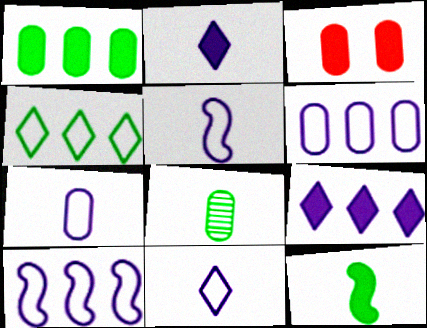[[3, 6, 8], 
[3, 9, 12], 
[5, 7, 11]]